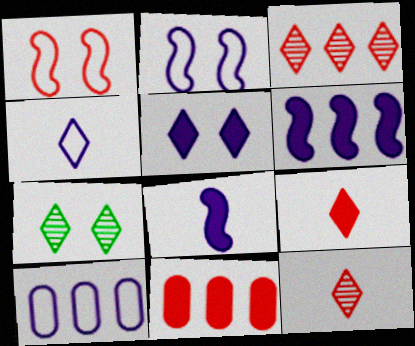[[1, 11, 12], 
[2, 4, 10]]